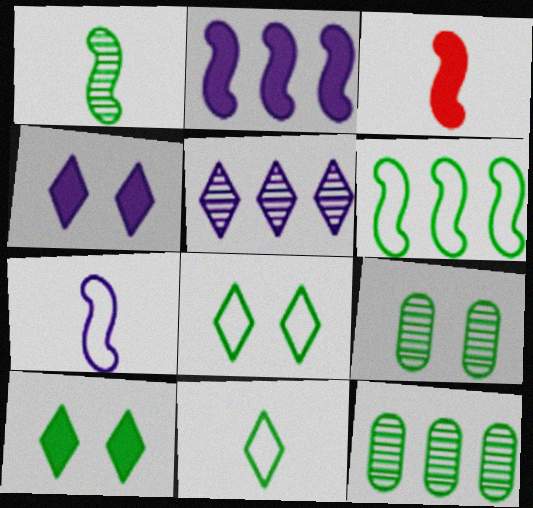[[1, 3, 7]]